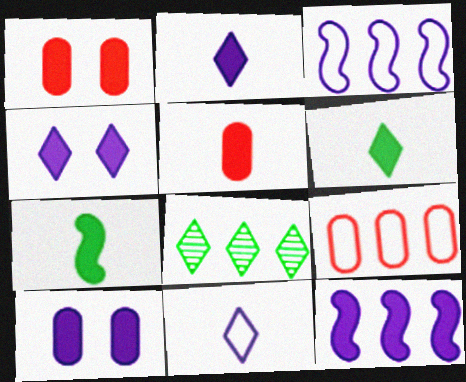[[1, 6, 12], 
[2, 5, 7], 
[2, 10, 12], 
[8, 9, 12]]